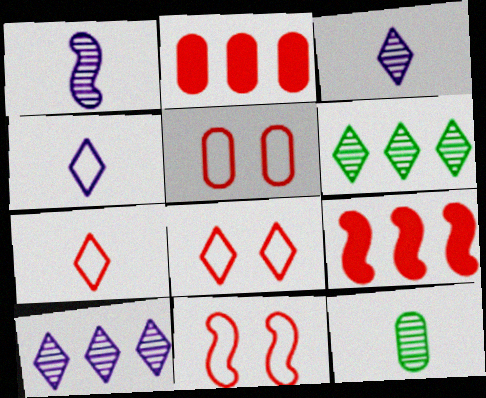[[5, 8, 11]]